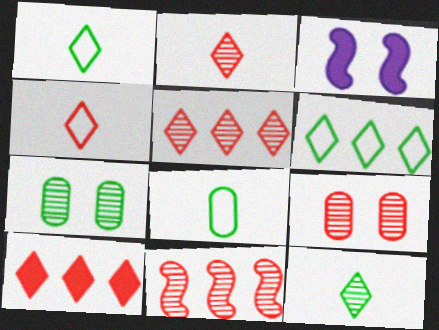[[2, 9, 11], 
[3, 5, 8]]